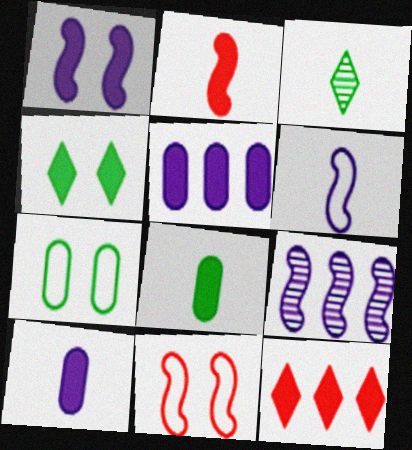[[1, 6, 9], 
[1, 8, 12], 
[2, 4, 5], 
[3, 5, 11]]